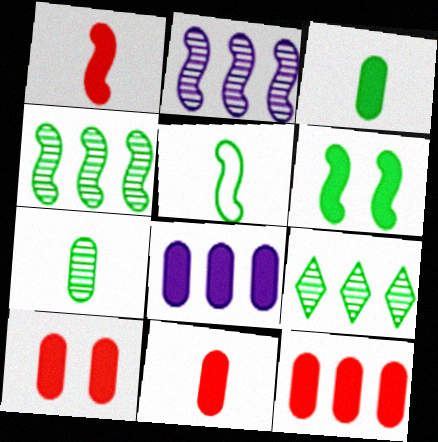[[3, 8, 10], 
[4, 5, 6], 
[10, 11, 12]]